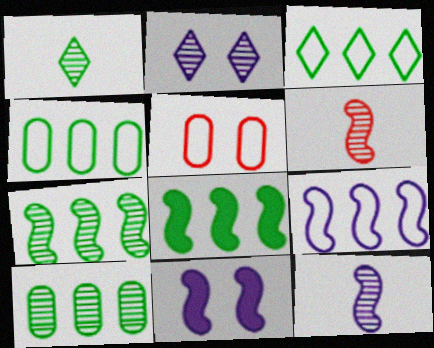[[2, 6, 10], 
[3, 8, 10], 
[9, 11, 12]]